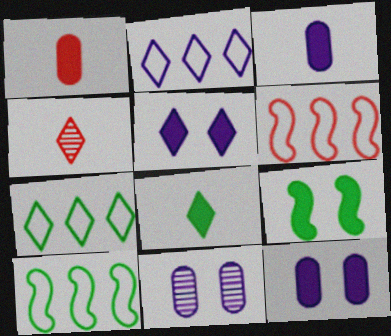[[4, 5, 7], 
[4, 10, 12], 
[6, 8, 11]]